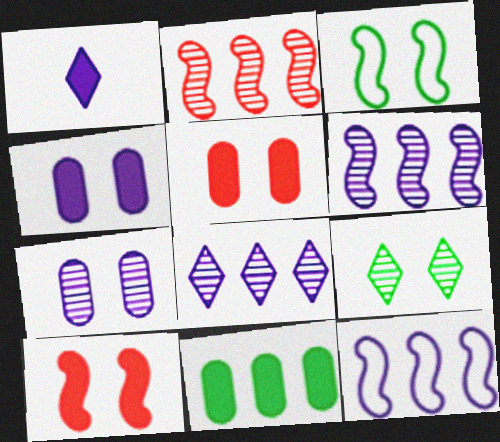[[1, 7, 12], 
[1, 10, 11]]